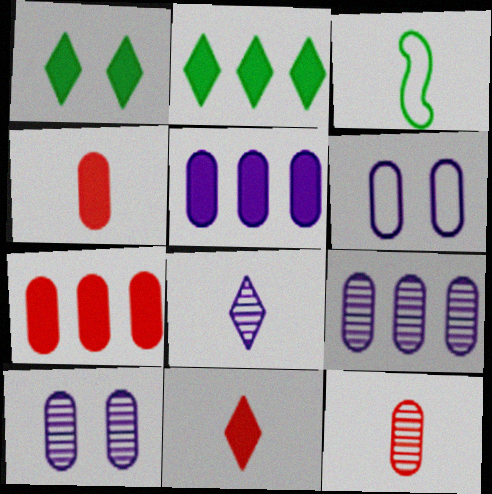[[3, 4, 8]]